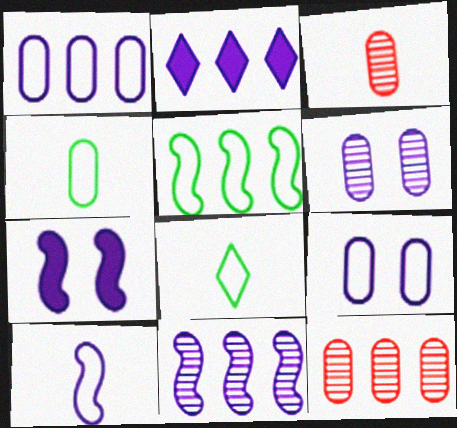[[1, 2, 11], 
[2, 5, 12], 
[2, 6, 10], 
[7, 8, 12], 
[7, 10, 11]]